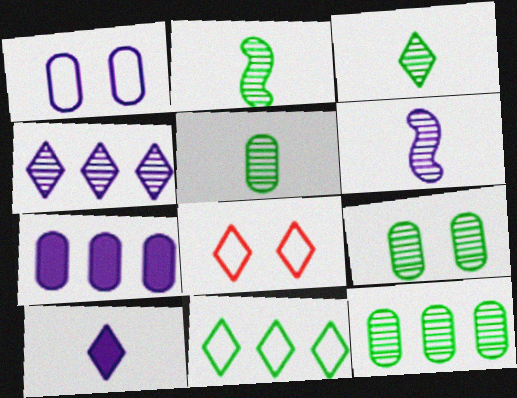[[2, 3, 5], 
[2, 7, 8], 
[5, 9, 12]]